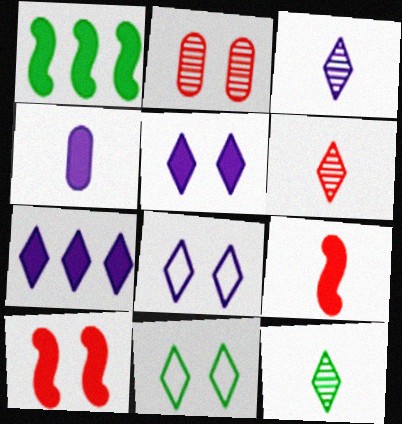[[3, 6, 12], 
[3, 7, 8], 
[6, 7, 11]]